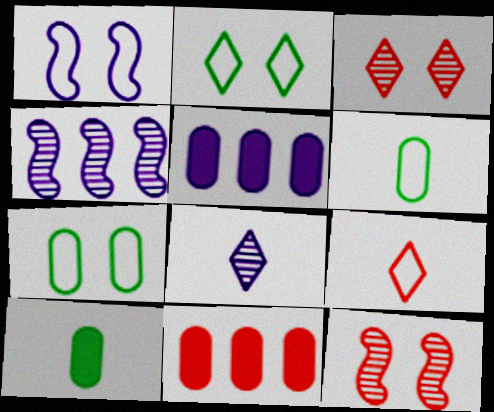[[1, 5, 8], 
[9, 11, 12]]